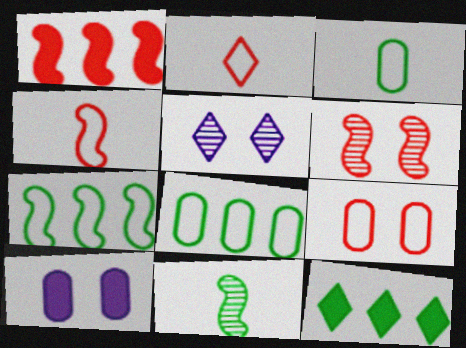[[1, 3, 5], 
[1, 4, 6], 
[2, 5, 12]]